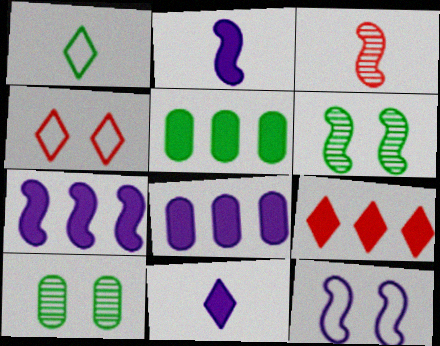[[1, 5, 6], 
[5, 7, 9]]